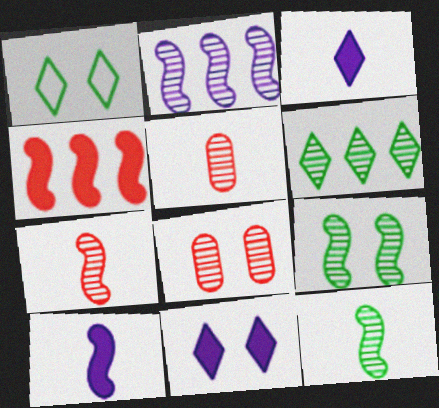[[2, 7, 9]]